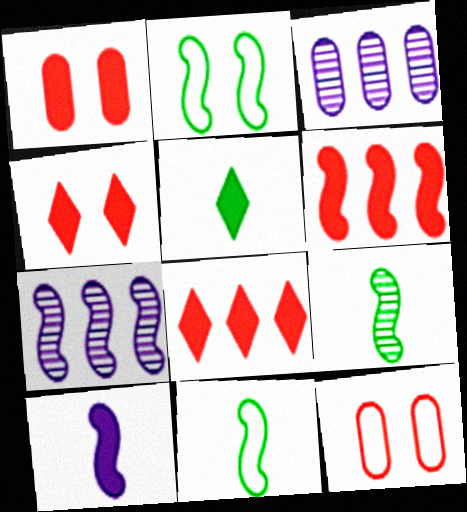[[3, 4, 11], 
[5, 7, 12]]